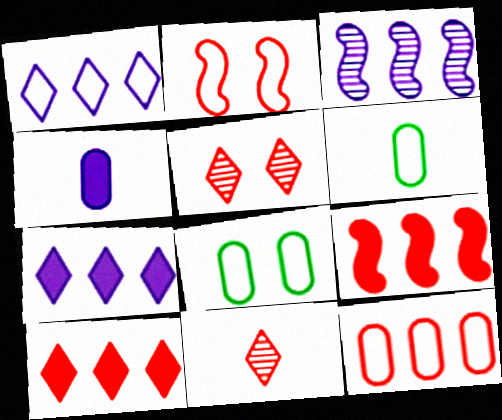[[1, 2, 6]]